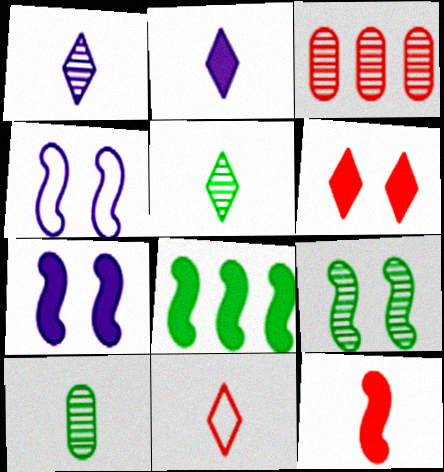[[1, 3, 9], 
[2, 5, 11], 
[7, 8, 12]]